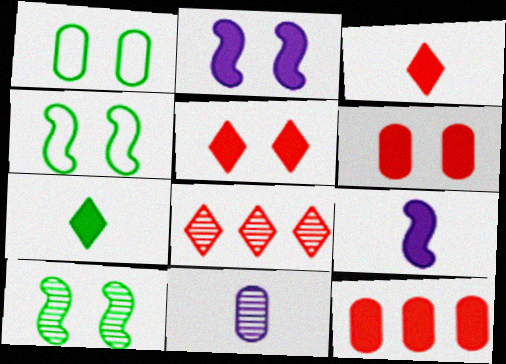[[1, 8, 9], 
[1, 11, 12], 
[2, 7, 12], 
[8, 10, 11]]